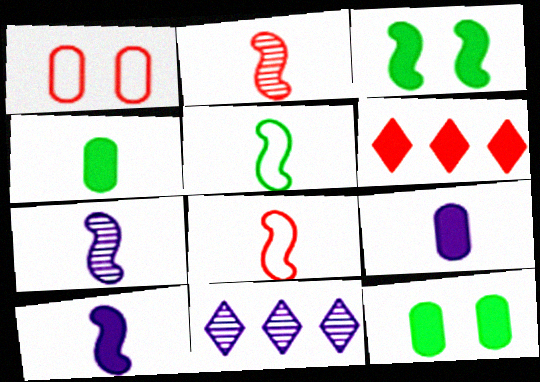[[1, 2, 6], 
[2, 5, 10], 
[3, 6, 9], 
[6, 10, 12], 
[8, 11, 12]]